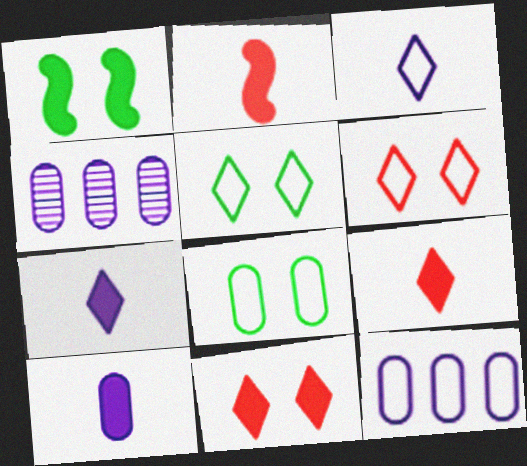[[2, 4, 5]]